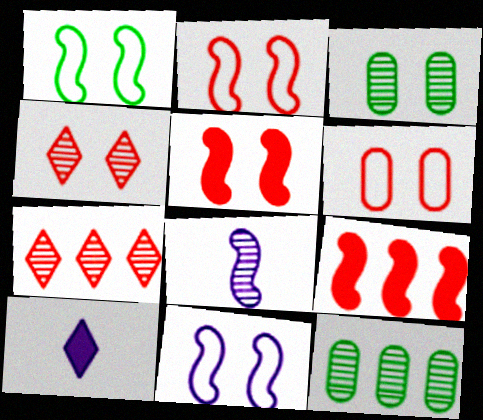[[1, 2, 11], 
[1, 8, 9], 
[2, 10, 12], 
[3, 7, 8], 
[4, 5, 6], 
[4, 8, 12]]